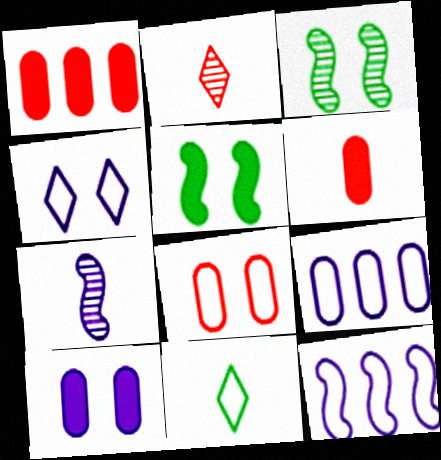[[2, 5, 9], 
[6, 7, 11], 
[8, 11, 12]]